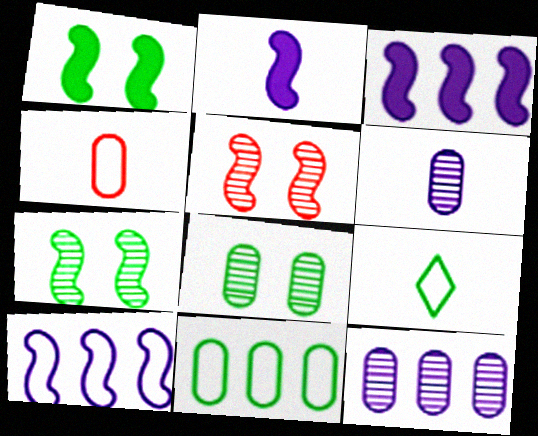[]